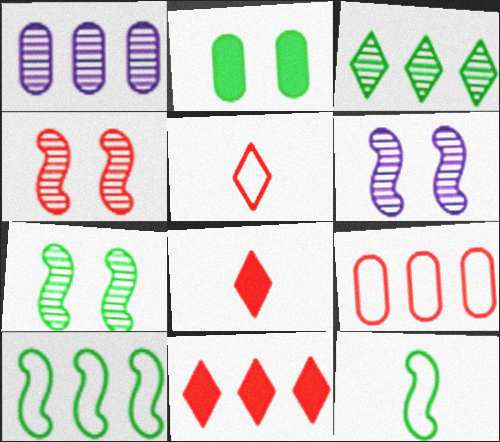[[1, 10, 11], 
[2, 3, 12], 
[4, 6, 7], 
[4, 8, 9]]